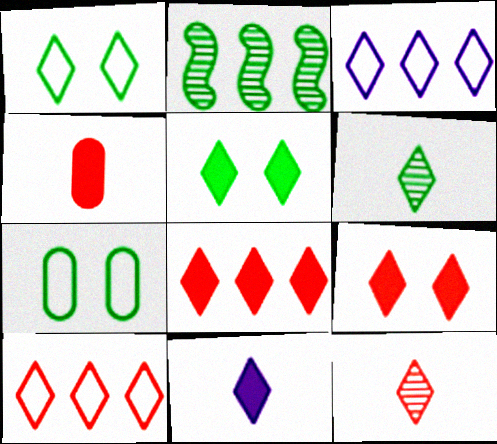[[3, 5, 12], 
[3, 6, 9], 
[5, 8, 11], 
[9, 10, 12]]